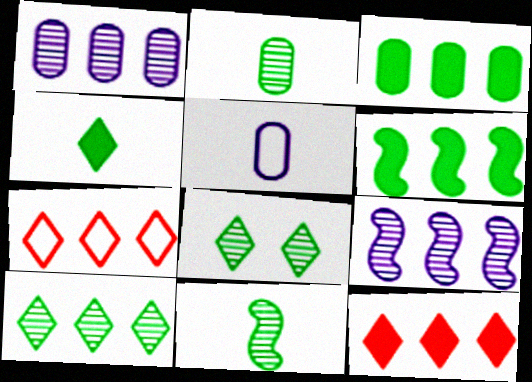[[1, 6, 7], 
[3, 7, 9]]